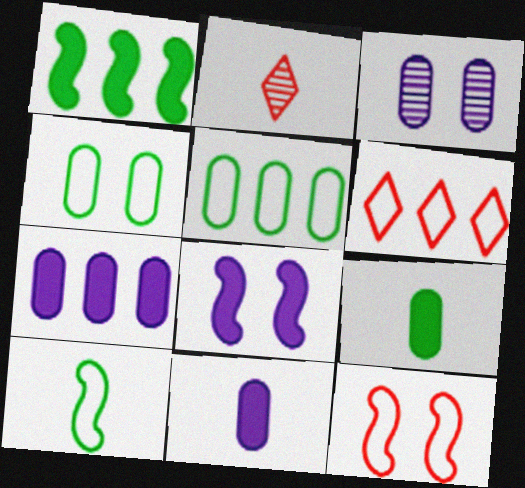[[2, 5, 8], 
[2, 10, 11]]